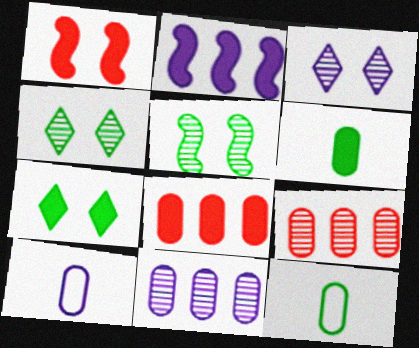[[2, 3, 10]]